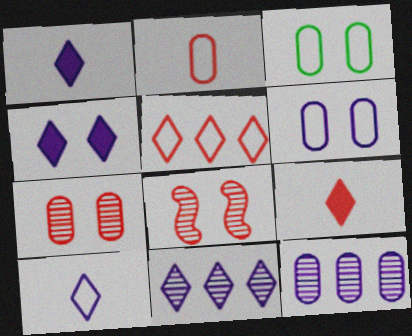[[3, 4, 8], 
[4, 10, 11]]